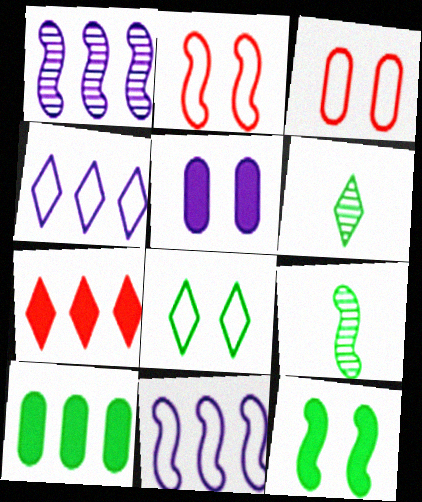[[8, 9, 10]]